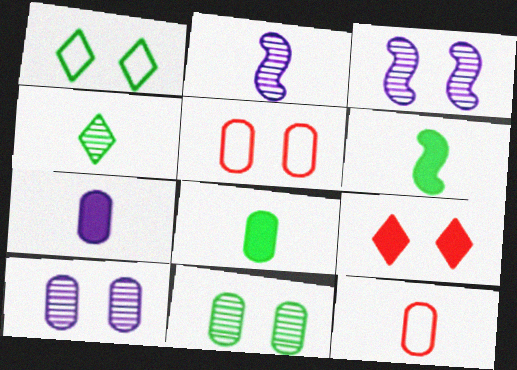[]